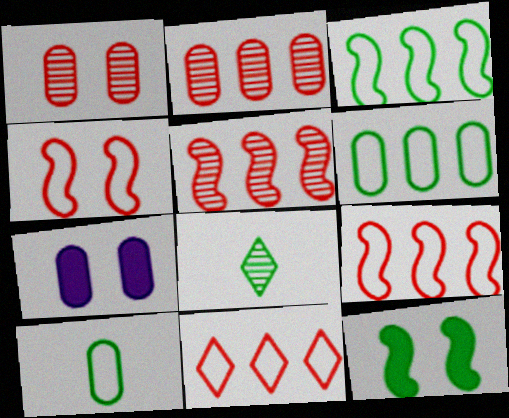[[2, 7, 10], 
[6, 8, 12], 
[7, 8, 9]]